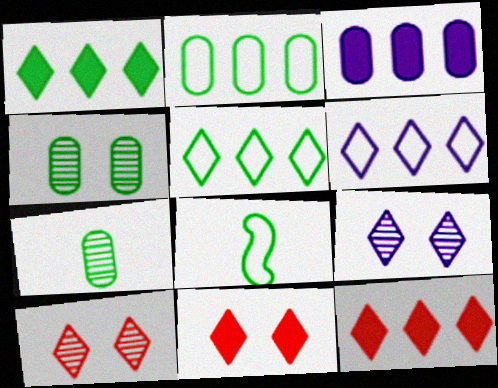[[1, 4, 8], 
[3, 8, 10]]